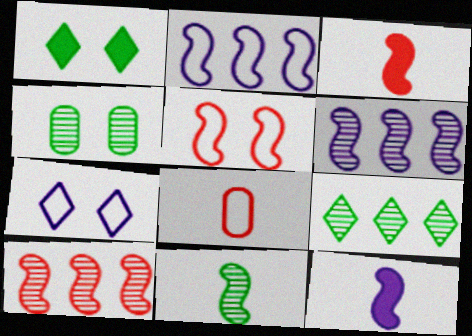[[1, 6, 8], 
[3, 5, 10], 
[4, 9, 11]]